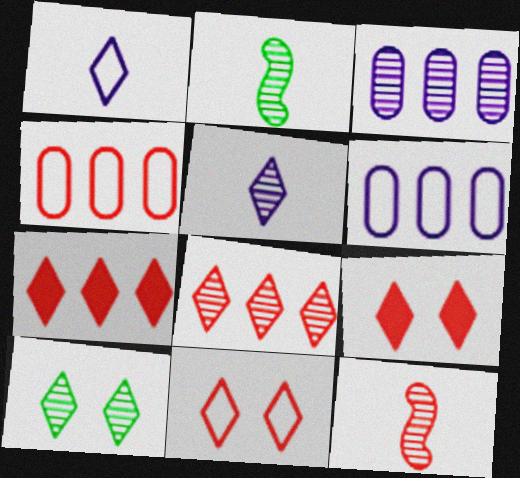[[1, 7, 10], 
[2, 6, 9], 
[3, 10, 12], 
[4, 9, 12], 
[5, 8, 10]]